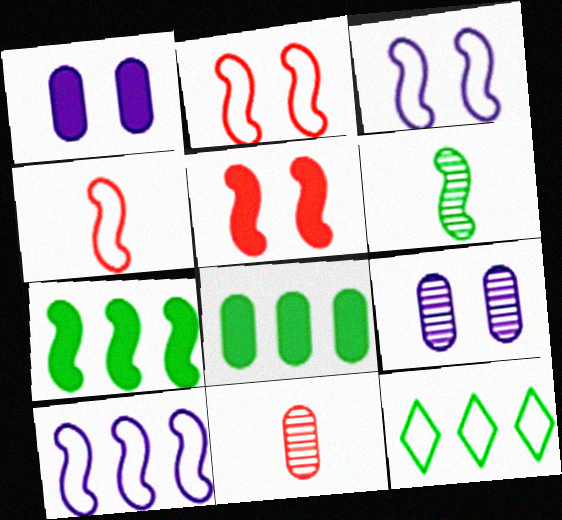[[5, 6, 10]]